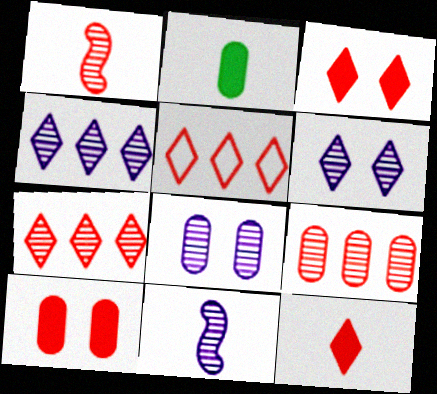[[1, 5, 10], 
[4, 8, 11]]